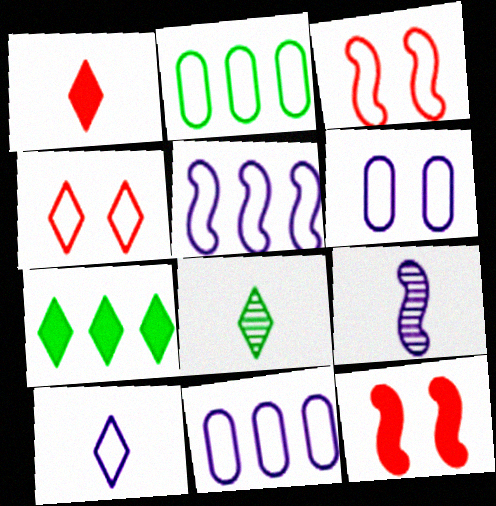[[1, 8, 10], 
[2, 3, 10], 
[5, 6, 10], 
[8, 11, 12]]